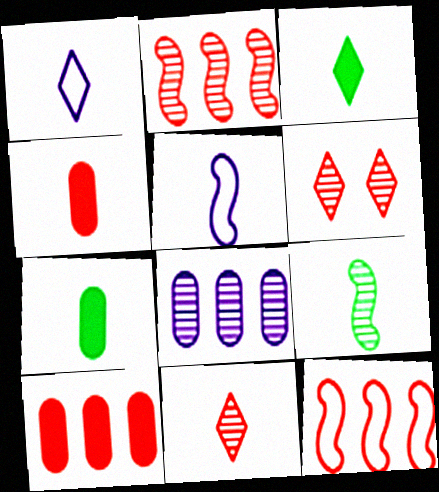[[1, 3, 11], 
[1, 4, 9], 
[4, 6, 12], 
[5, 7, 11], 
[6, 8, 9]]